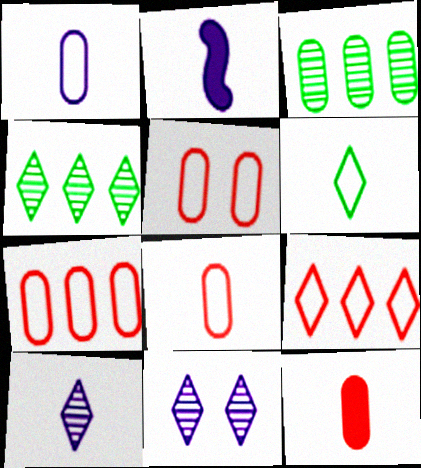[[1, 2, 10], 
[2, 4, 5], 
[5, 7, 8]]